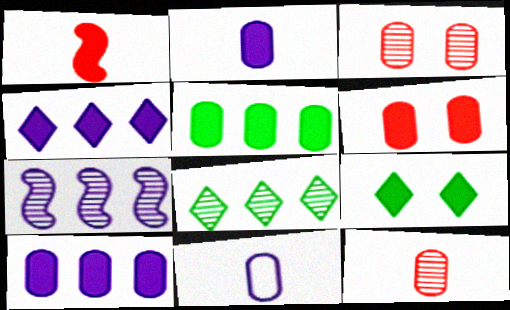[[1, 9, 10], 
[2, 5, 6], 
[3, 5, 11]]